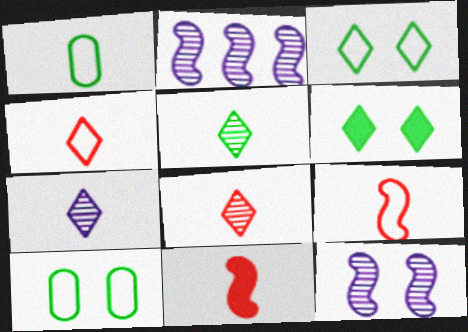[[1, 7, 11], 
[5, 7, 8]]